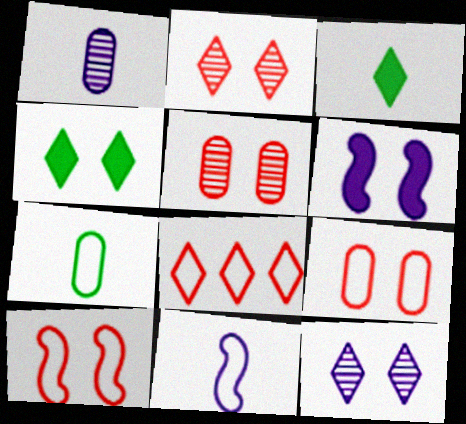[[3, 8, 12]]